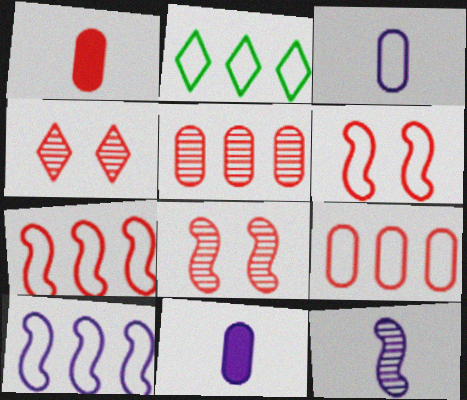[[1, 4, 7], 
[2, 3, 6], 
[2, 8, 11], 
[2, 9, 10]]